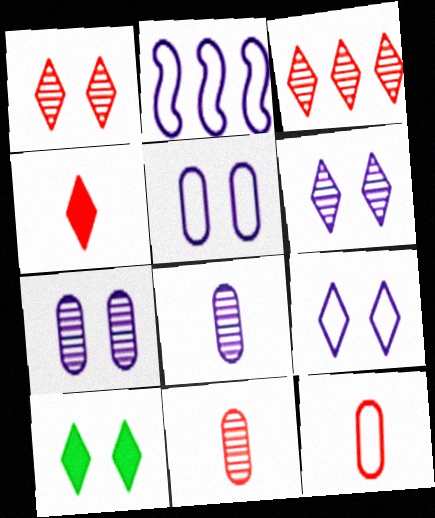[[1, 9, 10], 
[2, 10, 11]]